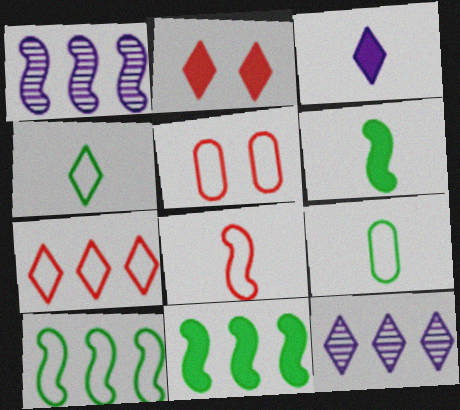[[1, 2, 9], 
[2, 4, 12], 
[5, 6, 12], 
[5, 7, 8]]